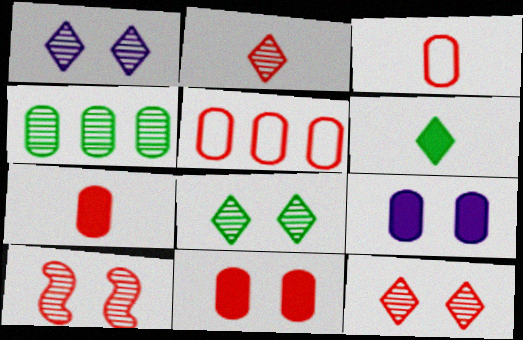[[1, 8, 12], 
[3, 4, 9]]